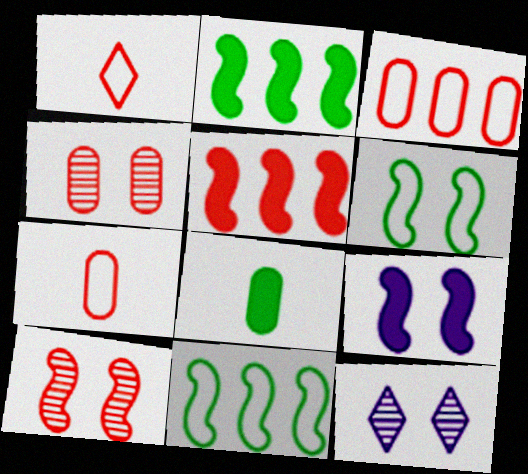[[1, 4, 5], 
[2, 7, 12], 
[6, 9, 10]]